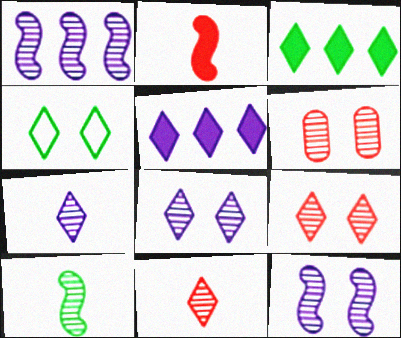[[4, 5, 11]]